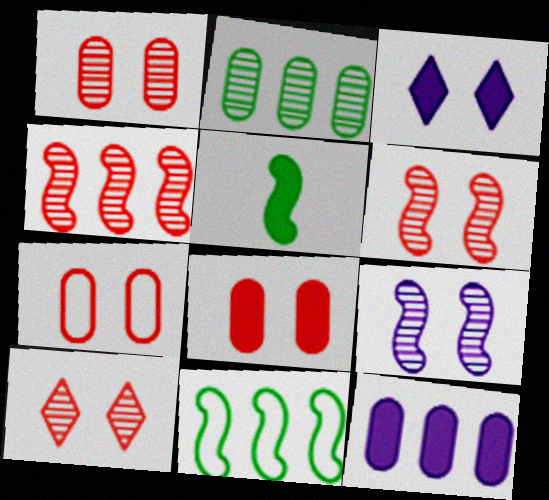[[1, 6, 10], 
[1, 7, 8]]